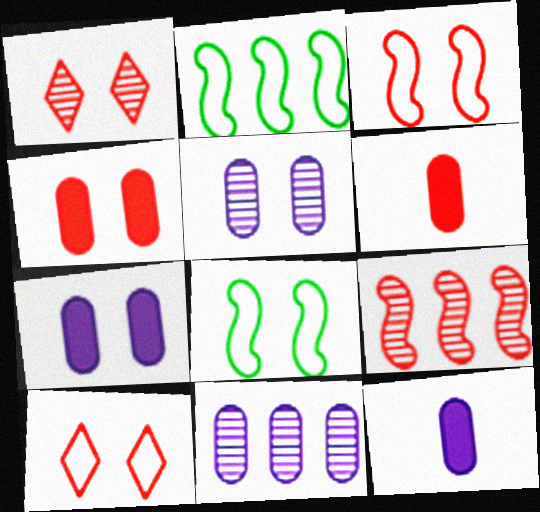[[1, 2, 12], 
[1, 3, 4], 
[1, 7, 8], 
[6, 9, 10]]